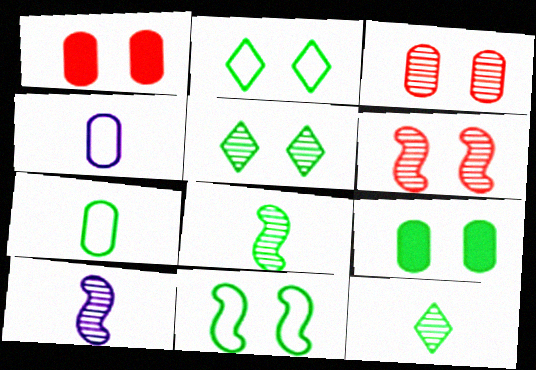[[5, 9, 11]]